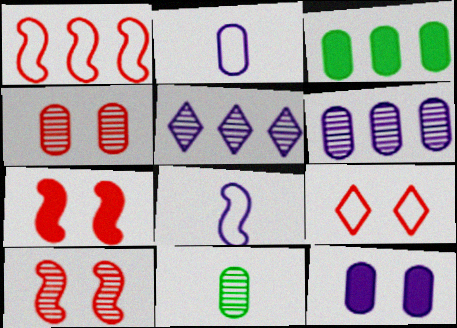[[1, 3, 5], 
[2, 3, 4], 
[2, 6, 12], 
[4, 6, 11], 
[4, 7, 9], 
[5, 8, 12], 
[5, 10, 11]]